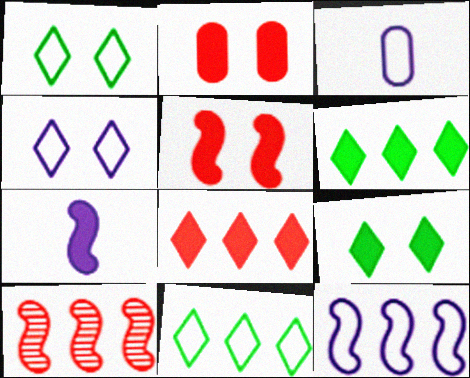[[2, 6, 7], 
[3, 4, 12], 
[3, 9, 10]]